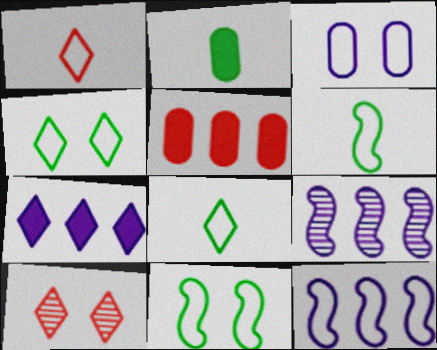[[2, 10, 12], 
[7, 8, 10]]